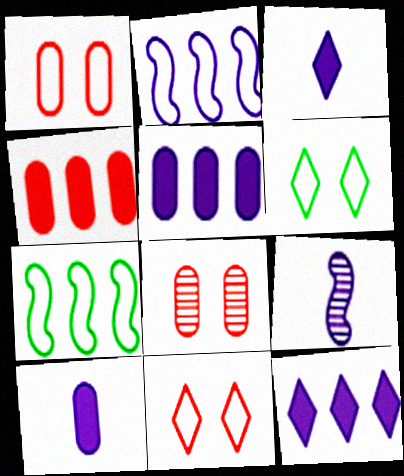[[3, 7, 8], 
[4, 6, 9]]